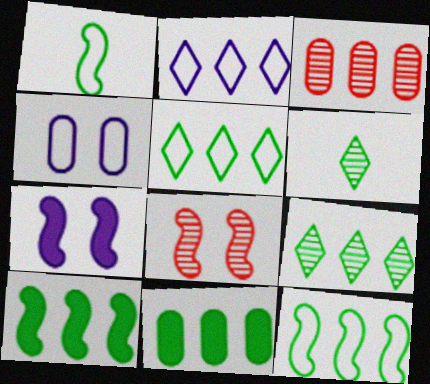[[2, 3, 10], 
[9, 11, 12]]